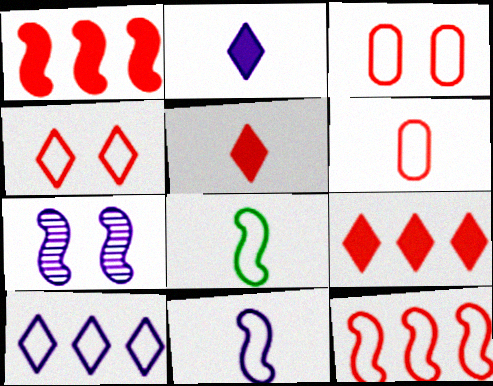[[1, 7, 8], 
[3, 8, 10], 
[4, 6, 12]]